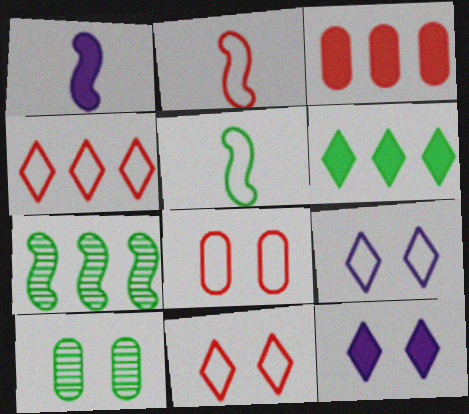[[1, 4, 10], 
[2, 4, 8], 
[5, 6, 10]]